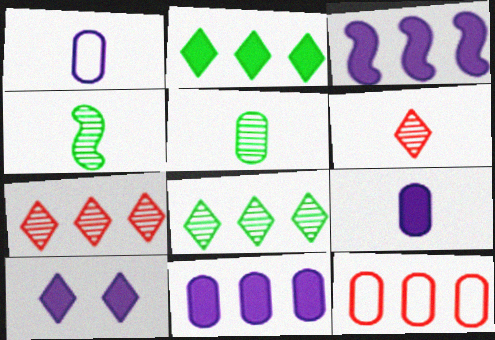[[3, 8, 12], 
[3, 9, 10], 
[4, 10, 12]]